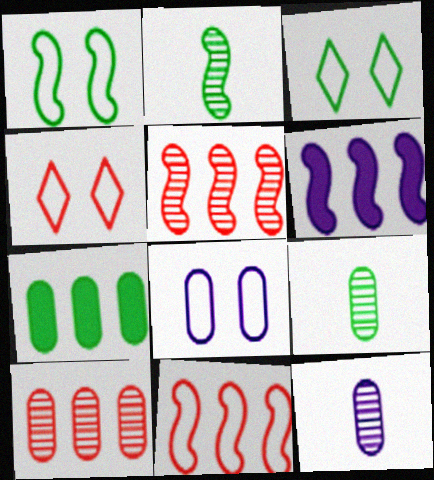[[1, 4, 8], 
[2, 3, 7], 
[4, 6, 9]]